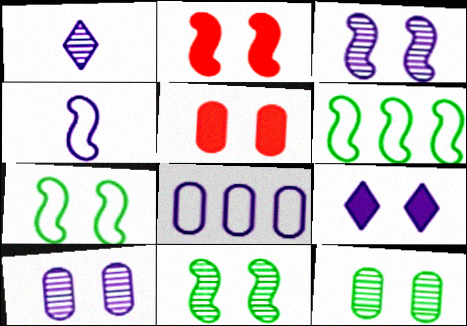[[1, 5, 6], 
[2, 3, 7]]